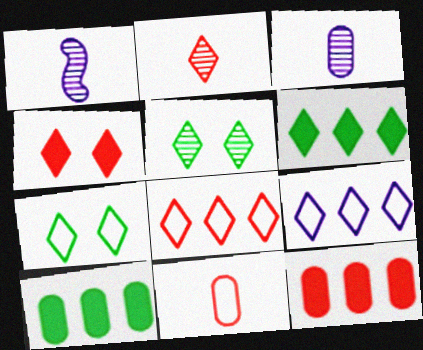[[1, 7, 12], 
[2, 4, 8]]